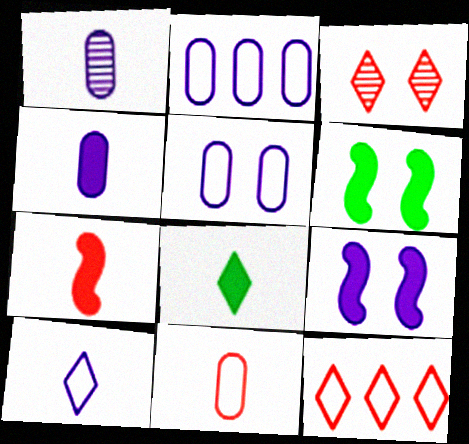[[1, 6, 12], 
[3, 5, 6], 
[4, 7, 8]]